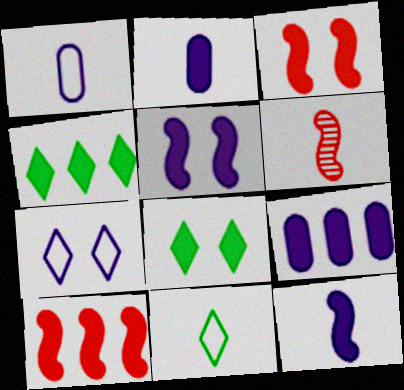[[2, 3, 4], 
[2, 6, 11], 
[2, 8, 10], 
[4, 9, 10]]